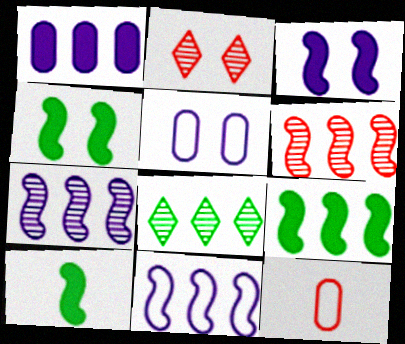[[2, 4, 5], 
[3, 8, 12], 
[4, 9, 10], 
[6, 9, 11]]